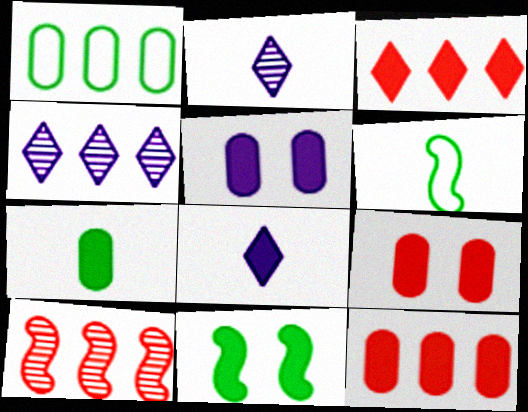[[4, 6, 9], 
[5, 7, 12], 
[8, 11, 12]]